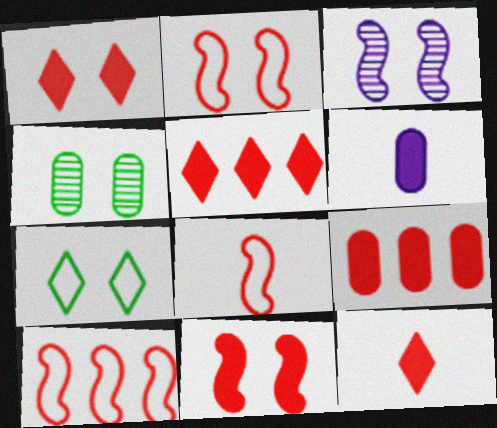[[1, 5, 12], 
[2, 8, 10], 
[9, 11, 12]]